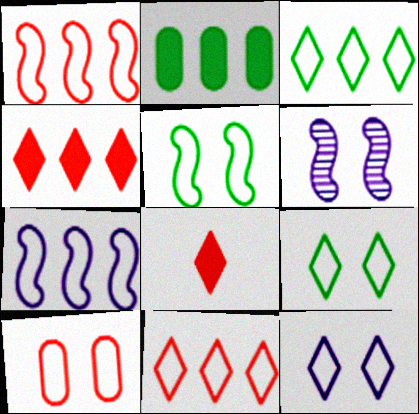[[5, 10, 12]]